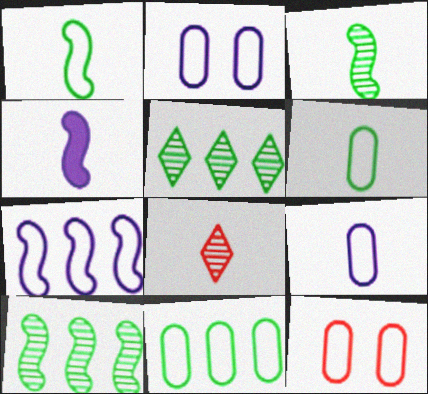[[4, 5, 12], 
[4, 6, 8], 
[9, 11, 12]]